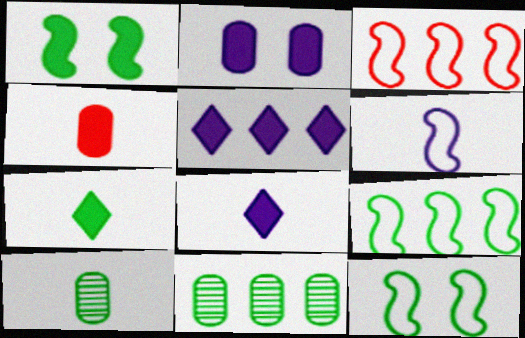[[1, 4, 5], 
[3, 5, 11], 
[3, 6, 12], 
[7, 11, 12]]